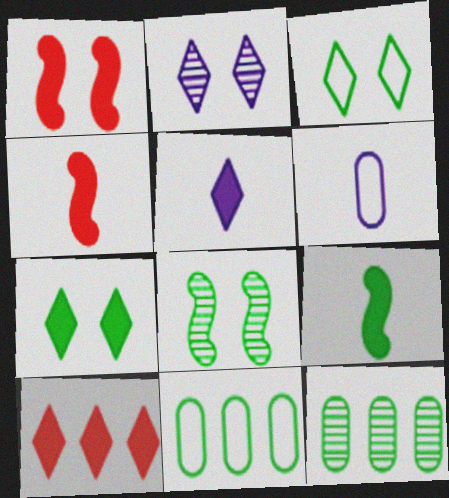[[2, 4, 11], 
[3, 9, 12], 
[5, 7, 10], 
[6, 8, 10]]